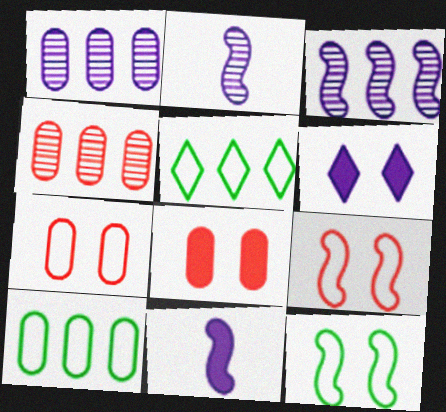[[2, 5, 8]]